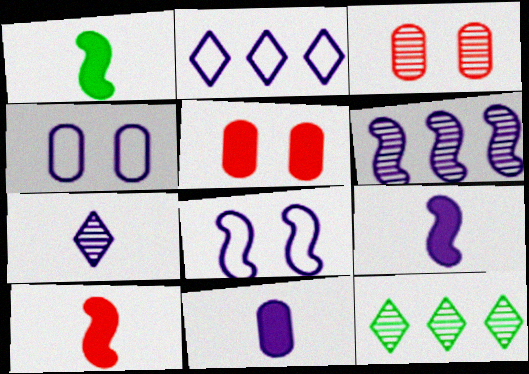[[1, 2, 3], 
[1, 9, 10], 
[4, 10, 12], 
[6, 8, 9]]